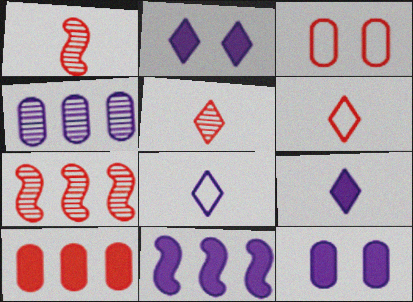[[9, 11, 12]]